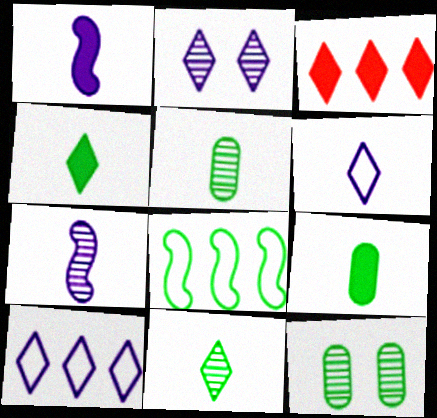[[4, 8, 12]]